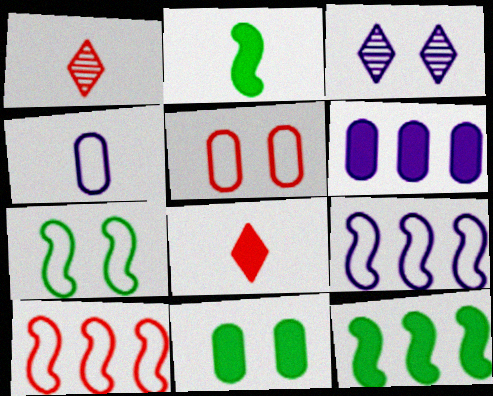[[1, 2, 4], 
[1, 6, 7], 
[1, 9, 11]]